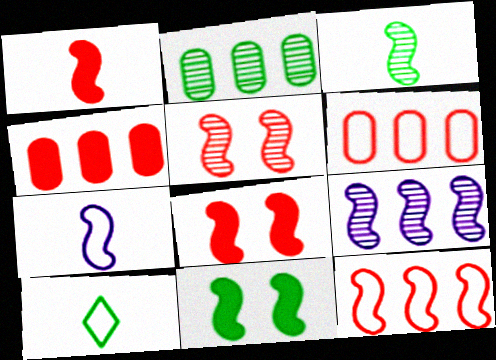[[1, 3, 7], 
[1, 5, 12], 
[2, 10, 11], 
[3, 5, 9]]